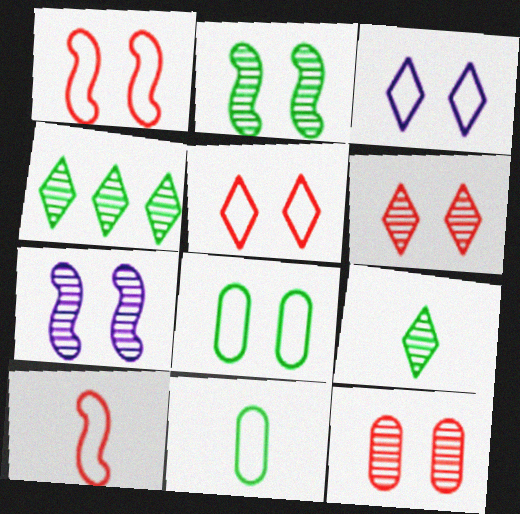[[1, 3, 8]]